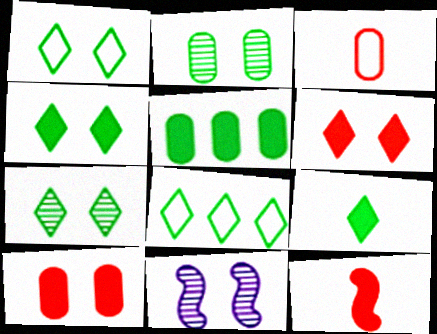[[1, 4, 7], 
[1, 10, 11], 
[7, 8, 9]]